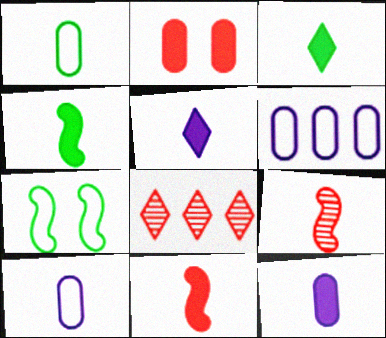[[1, 5, 9], 
[3, 9, 10], 
[3, 11, 12], 
[7, 8, 12]]